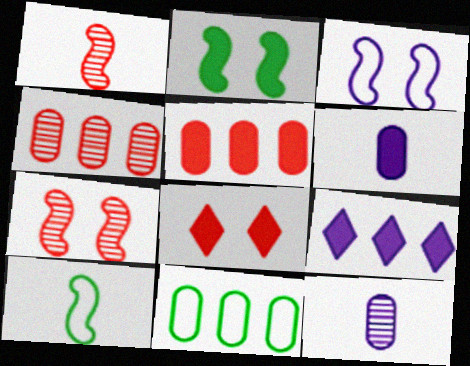[[2, 3, 7], 
[3, 9, 12]]